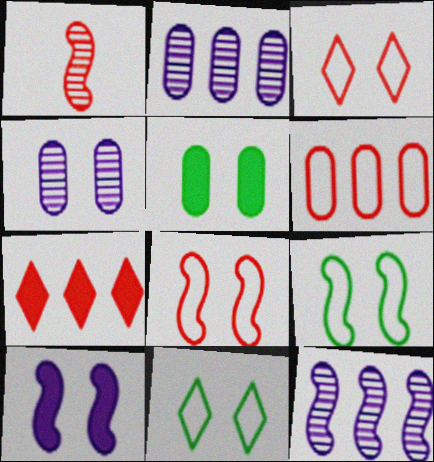[]